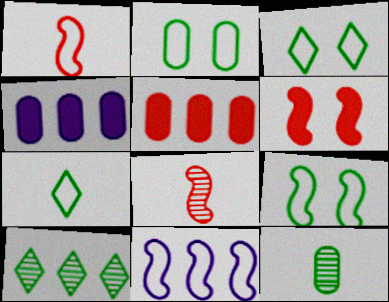[[1, 9, 11], 
[2, 3, 9], 
[3, 4, 8], 
[5, 10, 11]]